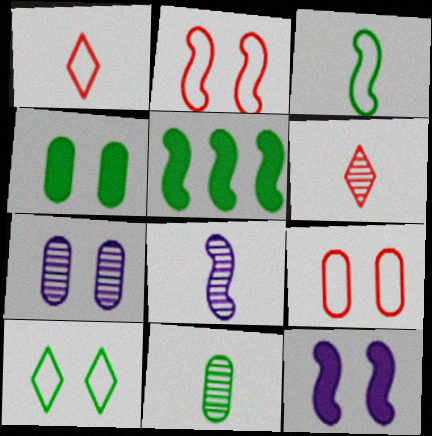[[1, 5, 7], 
[2, 5, 8], 
[4, 7, 9], 
[5, 10, 11], 
[6, 8, 11]]